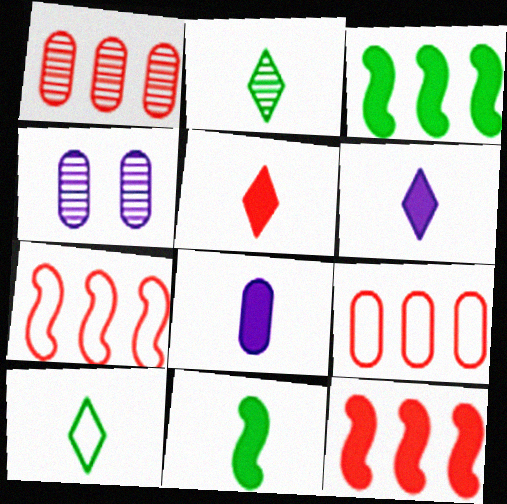[[4, 10, 12], 
[5, 8, 11]]